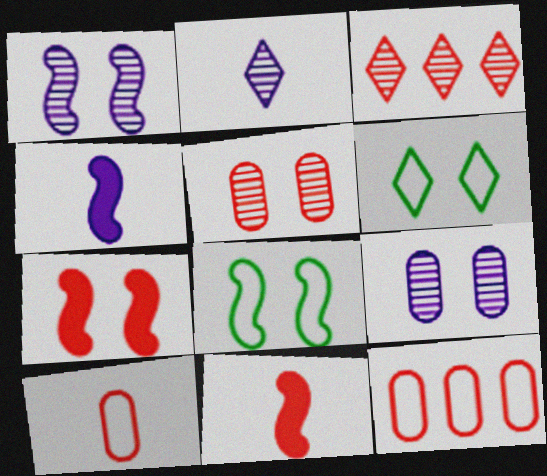[[1, 7, 8], 
[3, 7, 10], 
[6, 7, 9]]